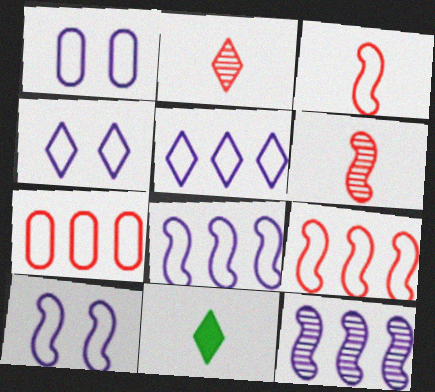[[1, 4, 10]]